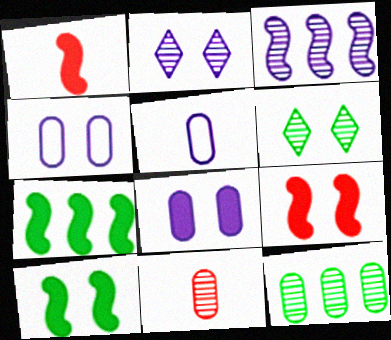[[3, 6, 11], 
[4, 6, 9]]